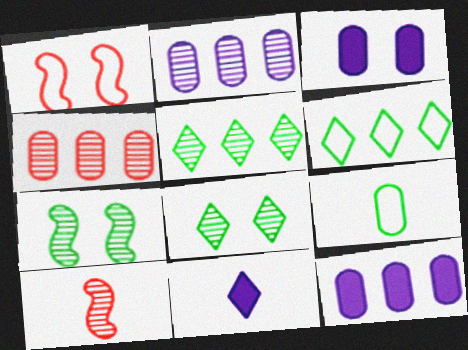[[1, 3, 8], 
[2, 8, 10], 
[3, 4, 9], 
[3, 6, 10], 
[9, 10, 11]]